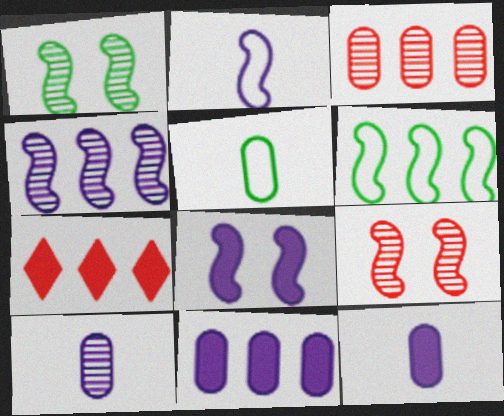[[2, 4, 8]]